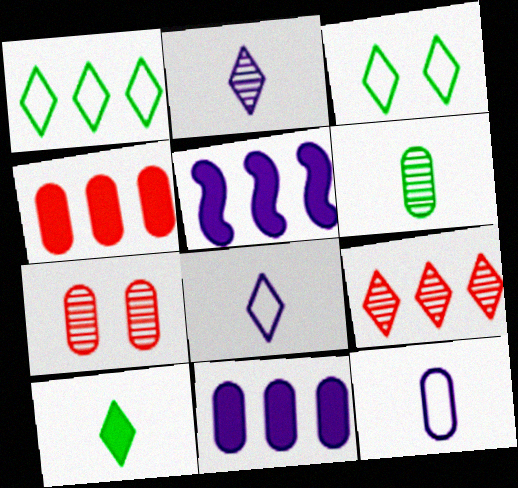[]